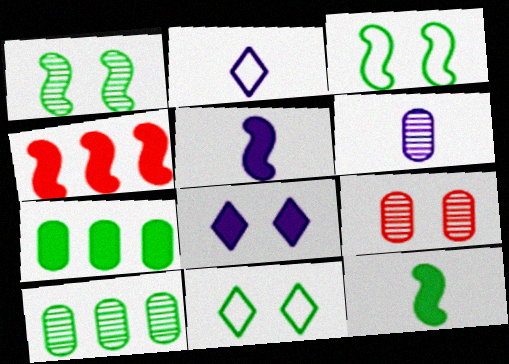[[2, 5, 6], 
[3, 8, 9], 
[4, 6, 11], 
[6, 9, 10], 
[10, 11, 12]]